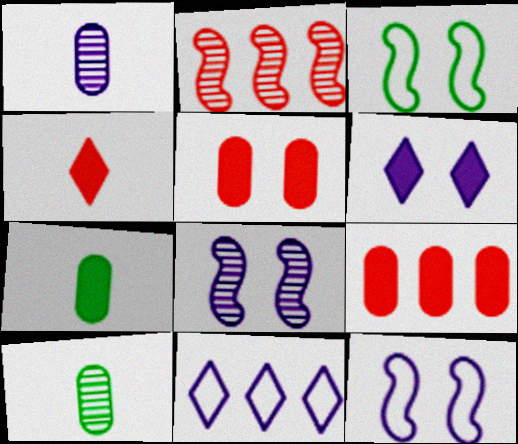[]